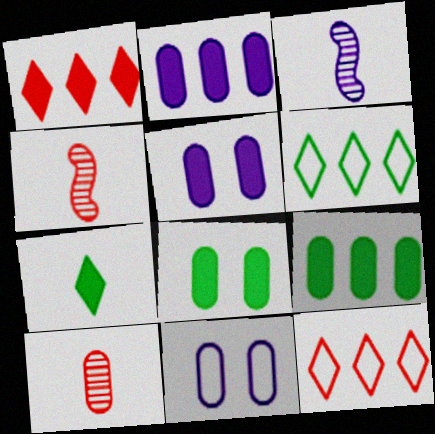[[3, 8, 12], 
[4, 5, 6], 
[9, 10, 11]]